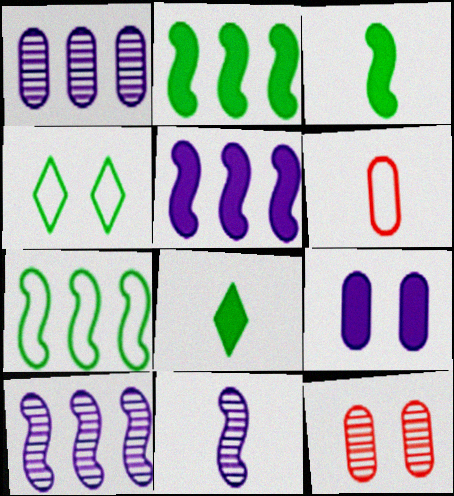[[6, 8, 11]]